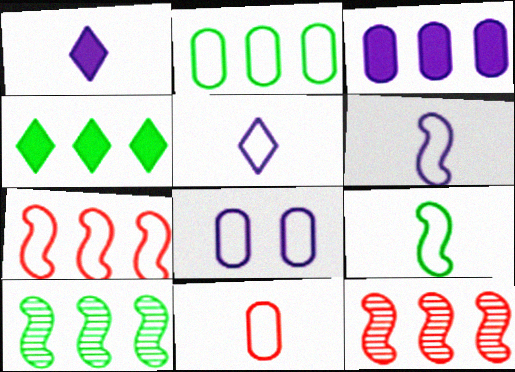[[2, 4, 10], 
[2, 8, 11], 
[5, 9, 11]]